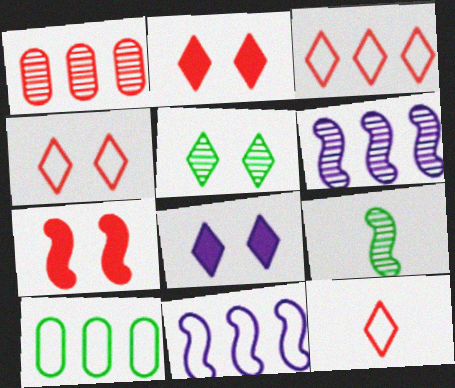[[1, 7, 12], 
[3, 4, 12], 
[3, 10, 11], 
[4, 5, 8], 
[7, 9, 11]]